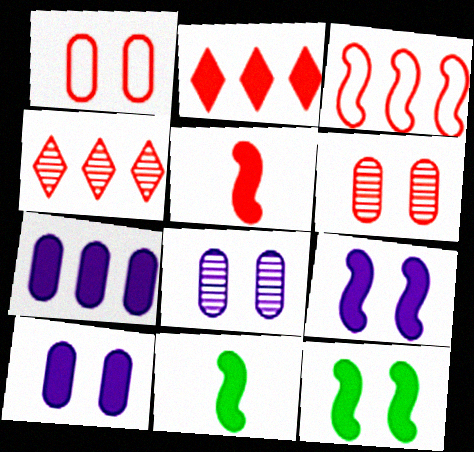[[1, 4, 5], 
[2, 10, 11]]